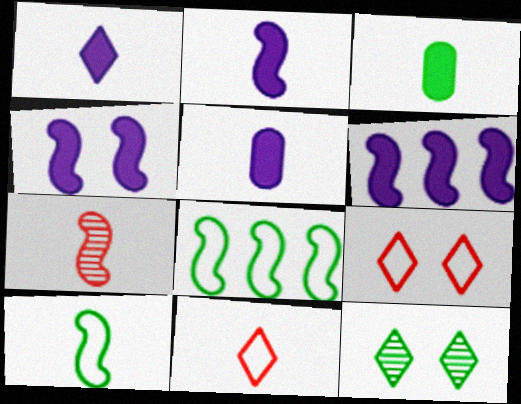[[1, 2, 5], 
[2, 4, 6], 
[2, 7, 10], 
[3, 8, 12], 
[4, 7, 8]]